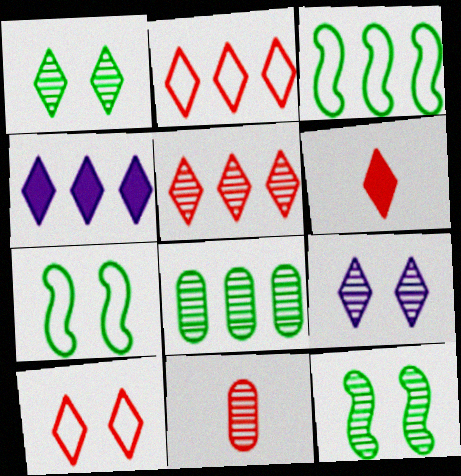[[4, 7, 11], 
[5, 6, 10]]